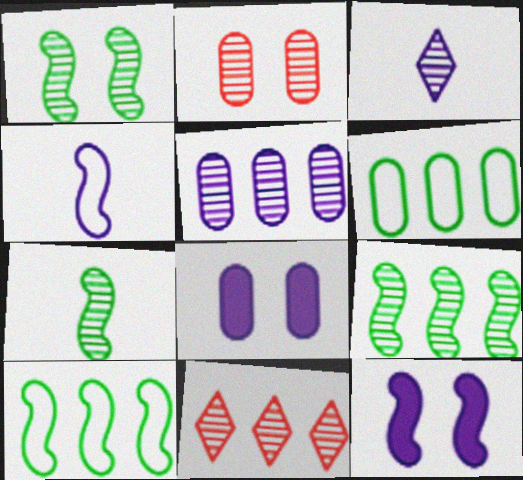[[1, 7, 9], 
[2, 3, 9], 
[5, 9, 11]]